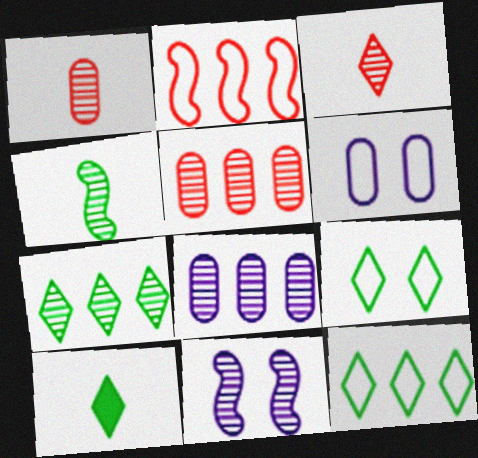[[1, 7, 11], 
[7, 9, 10]]